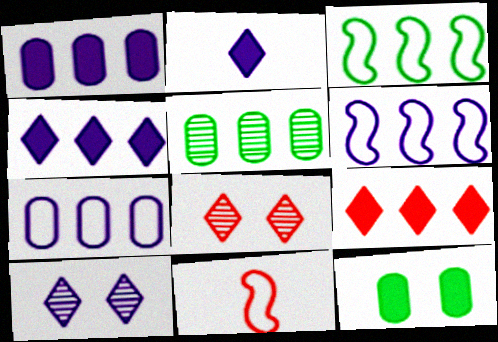[[5, 6, 9]]